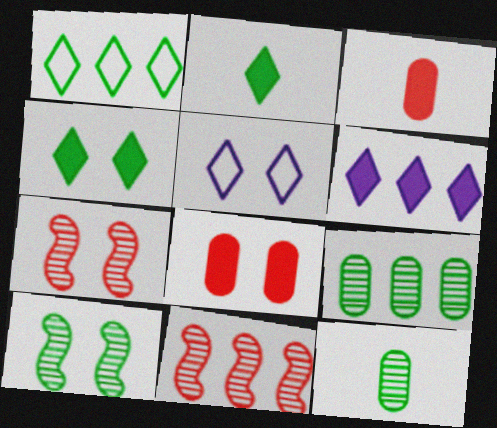[[5, 8, 10]]